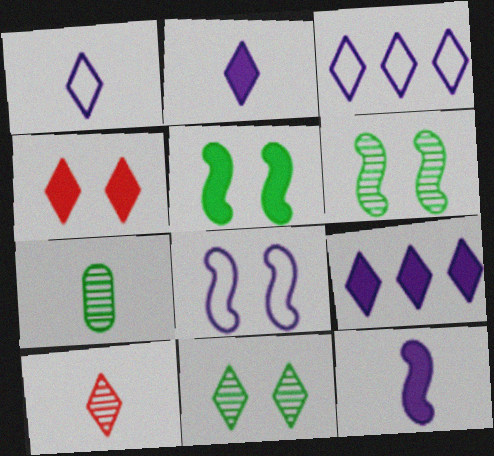[]